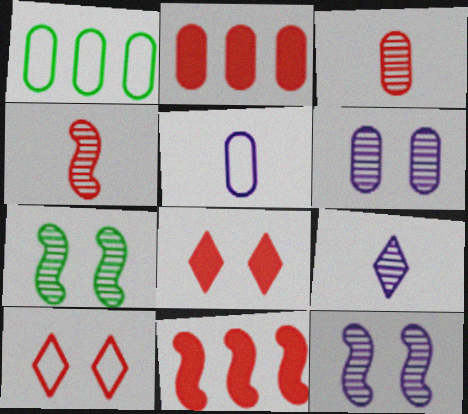[[2, 4, 10], 
[3, 10, 11]]